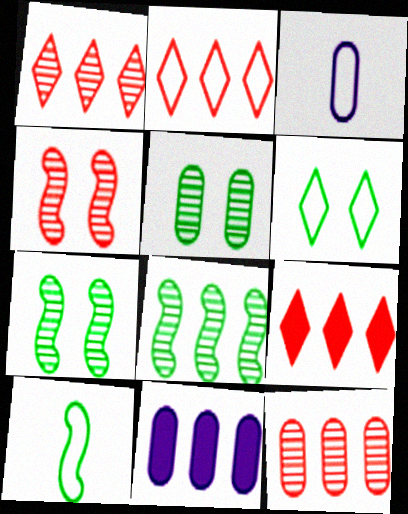[[1, 2, 9], 
[2, 8, 11], 
[3, 7, 9]]